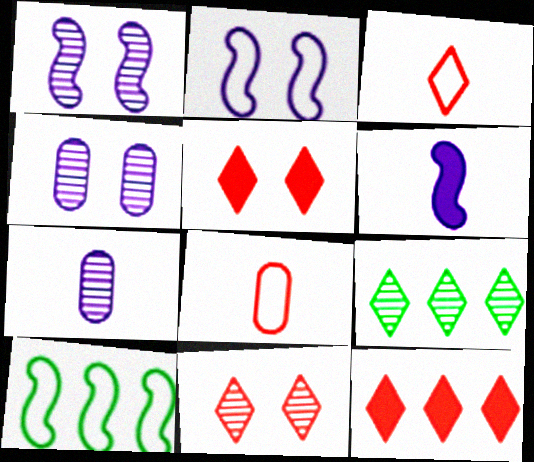[[3, 11, 12], 
[5, 7, 10]]